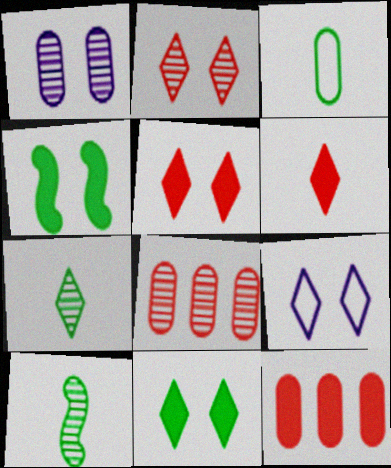[[1, 3, 12], 
[2, 9, 11], 
[9, 10, 12]]